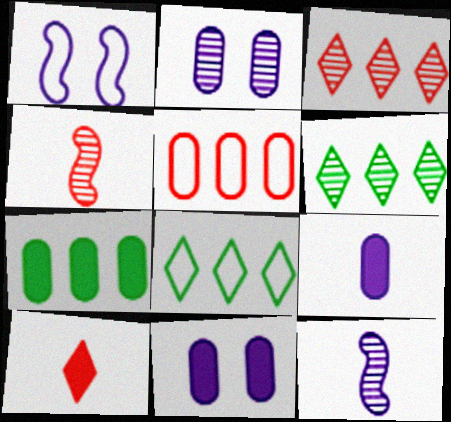[[2, 4, 6], 
[4, 8, 11]]